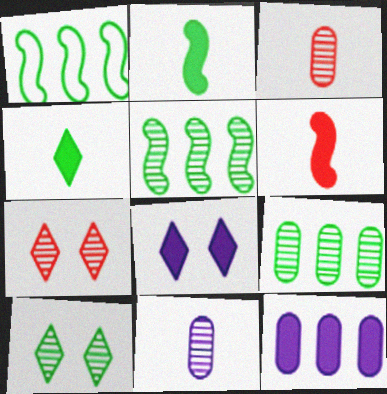[[1, 3, 8], 
[5, 7, 11]]